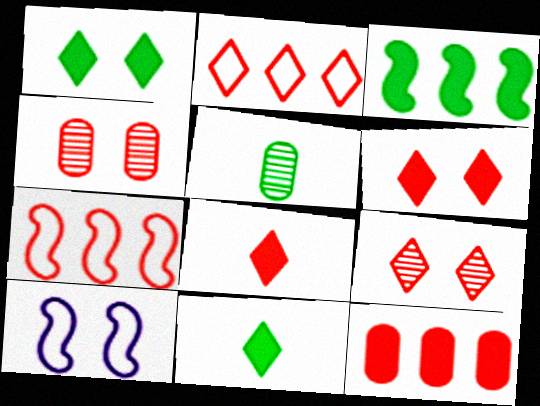[[1, 4, 10], 
[2, 8, 9], 
[4, 7, 8]]